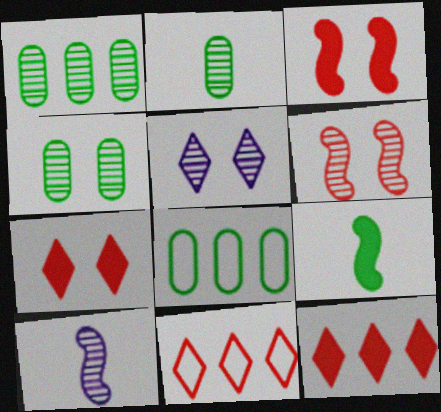[[1, 2, 4], 
[4, 5, 6], 
[7, 8, 10]]